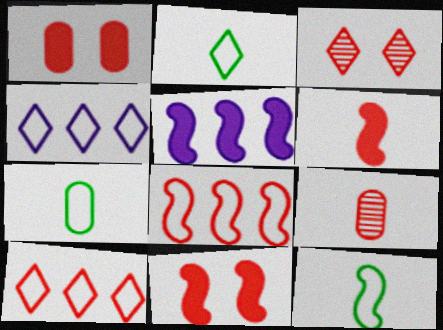[[2, 7, 12], 
[3, 5, 7], 
[9, 10, 11]]